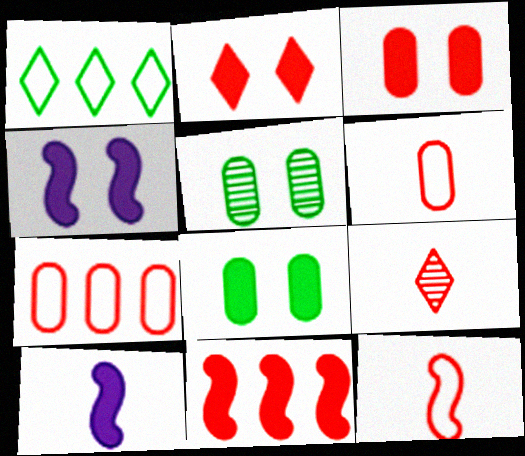[[2, 4, 8]]